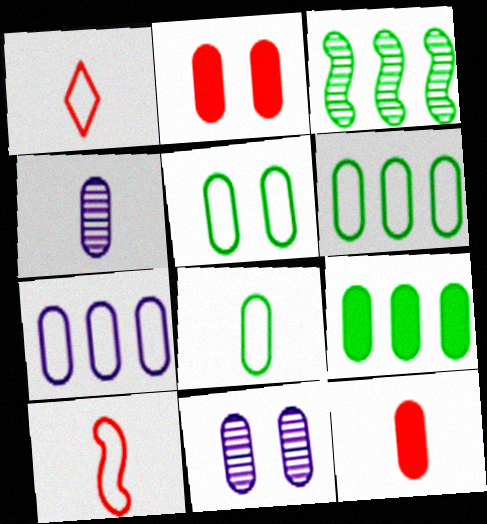[[2, 4, 6], 
[2, 5, 11], 
[4, 8, 12], 
[5, 6, 8], 
[6, 11, 12]]